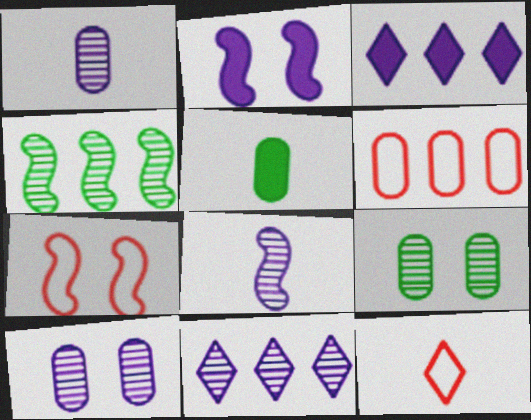[[3, 4, 6], 
[5, 6, 10], 
[5, 7, 11], 
[5, 8, 12], 
[6, 7, 12], 
[8, 10, 11]]